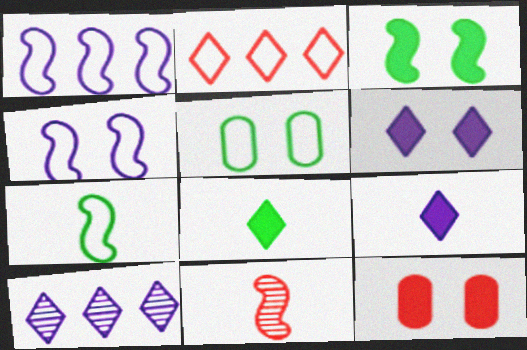[[1, 3, 11], 
[2, 11, 12], 
[3, 6, 12], 
[7, 10, 12]]